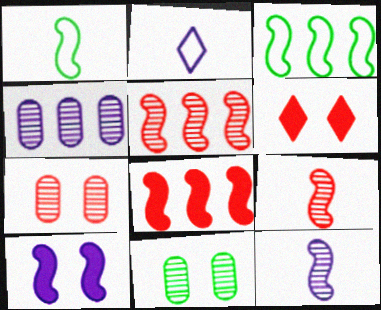[[1, 4, 6], 
[1, 5, 10], 
[2, 4, 10], 
[2, 8, 11], 
[3, 9, 10]]